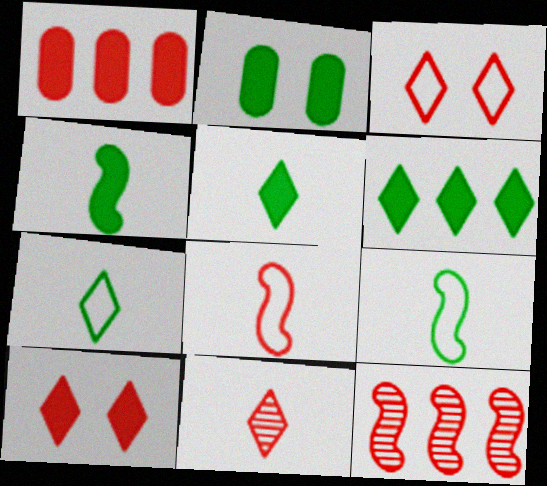[[2, 4, 6]]